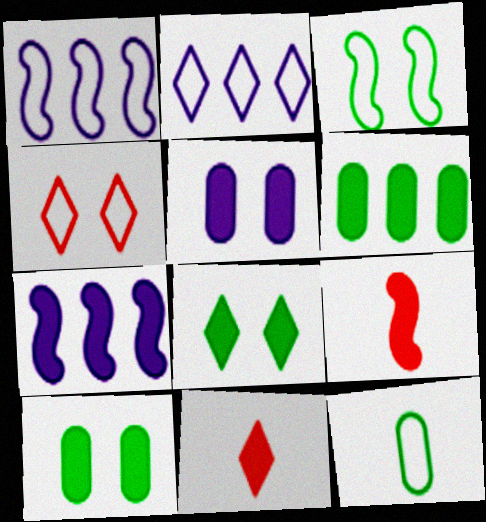[[1, 4, 12], 
[7, 10, 11]]